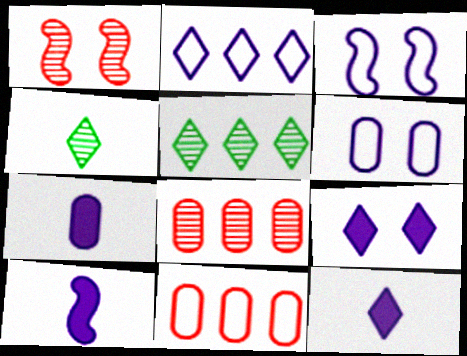[[7, 10, 12]]